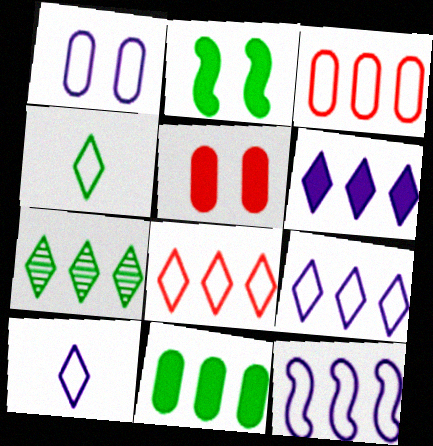[[1, 10, 12], 
[6, 7, 8]]